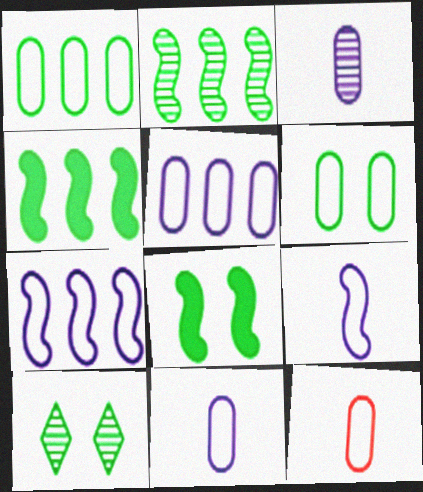[[5, 6, 12], 
[6, 8, 10]]